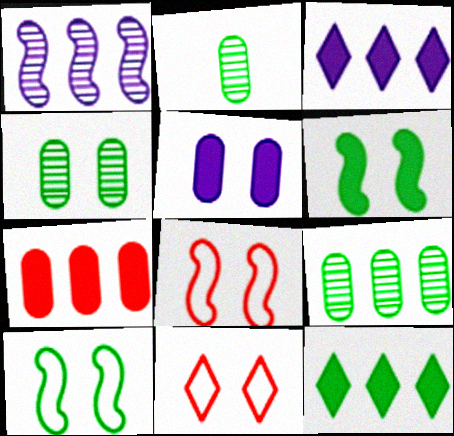[[2, 3, 8], 
[2, 4, 9], 
[2, 10, 12]]